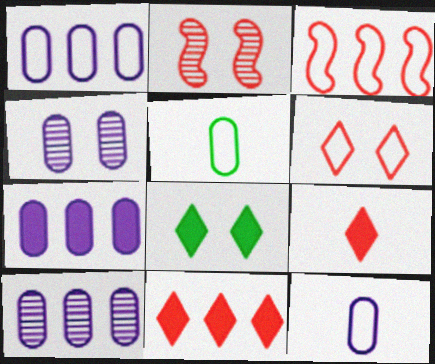[[1, 7, 10], 
[4, 7, 12]]